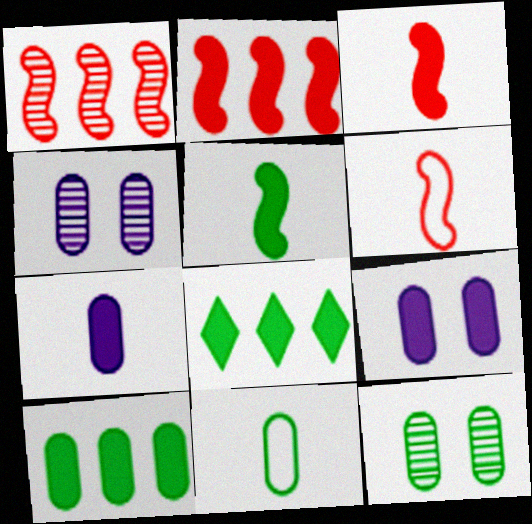[[3, 8, 9], 
[4, 6, 8], 
[10, 11, 12]]